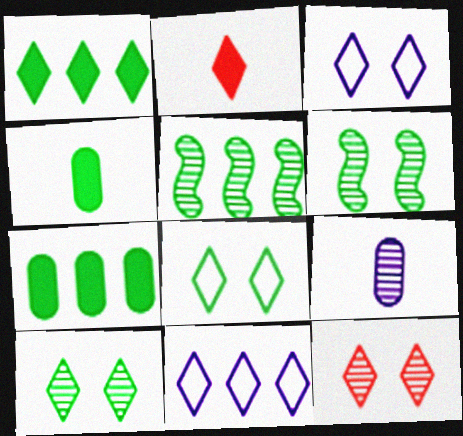[[2, 10, 11], 
[4, 5, 8], 
[5, 9, 12]]